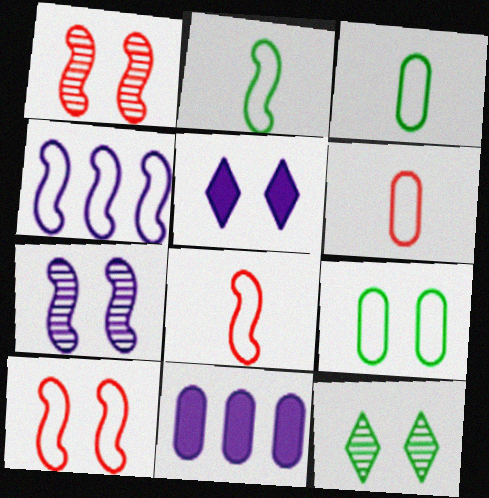[[1, 5, 9], 
[2, 4, 10], 
[8, 11, 12]]